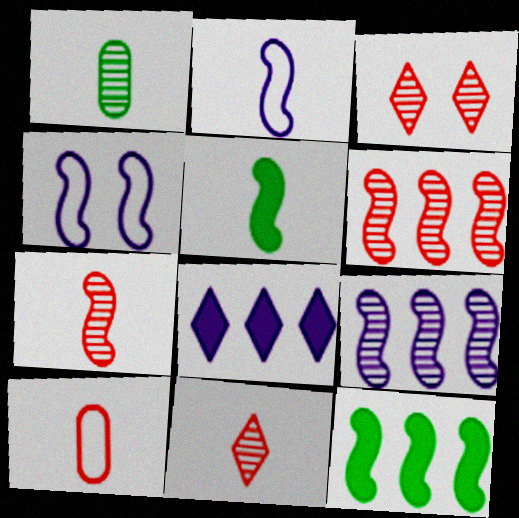[[1, 3, 9], 
[2, 5, 7], 
[4, 5, 6], 
[4, 7, 12]]